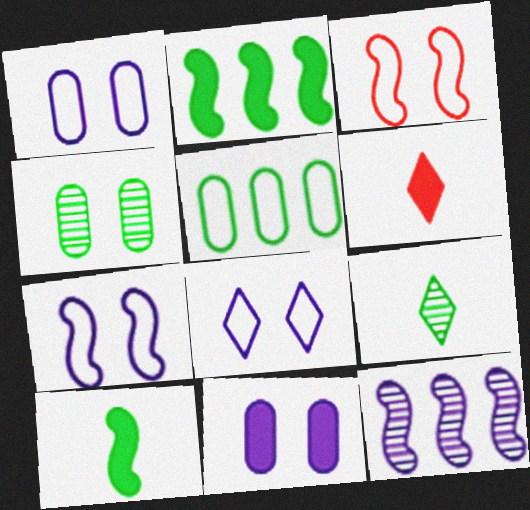[[1, 7, 8], 
[2, 6, 11], 
[3, 10, 12]]